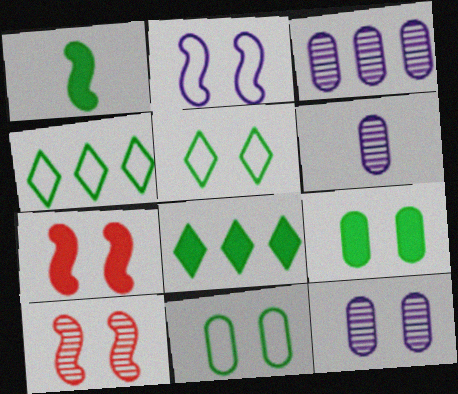[[1, 8, 9], 
[3, 6, 12], 
[4, 6, 7], 
[5, 7, 12]]